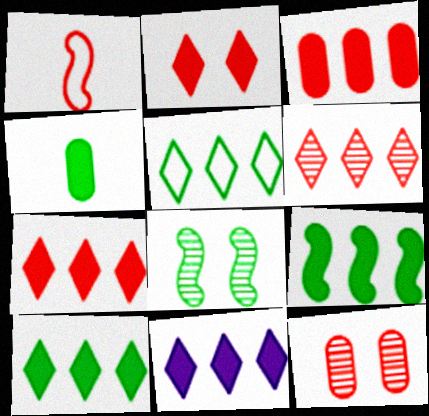[[1, 7, 12], 
[3, 9, 11], 
[4, 5, 8], 
[5, 6, 11], 
[7, 10, 11]]